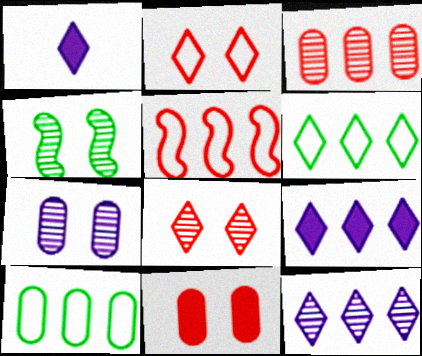[[1, 6, 8], 
[4, 7, 8]]